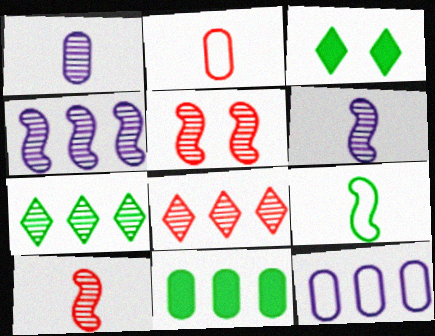[[1, 5, 7], 
[2, 3, 4], 
[3, 10, 12]]